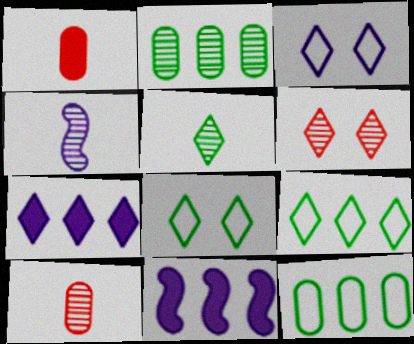[[2, 4, 6], 
[4, 5, 10], 
[8, 10, 11]]